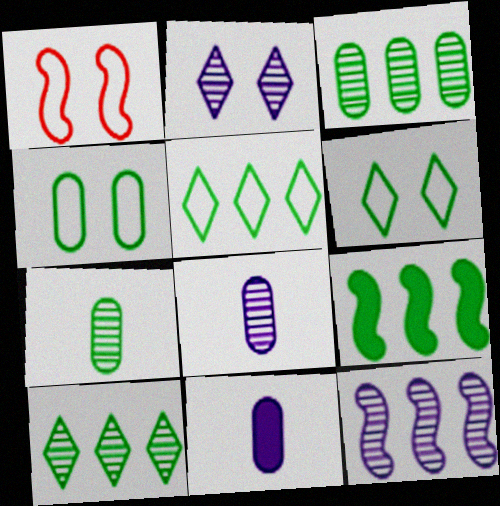[[1, 10, 11], 
[2, 8, 12], 
[3, 5, 9], 
[6, 7, 9]]